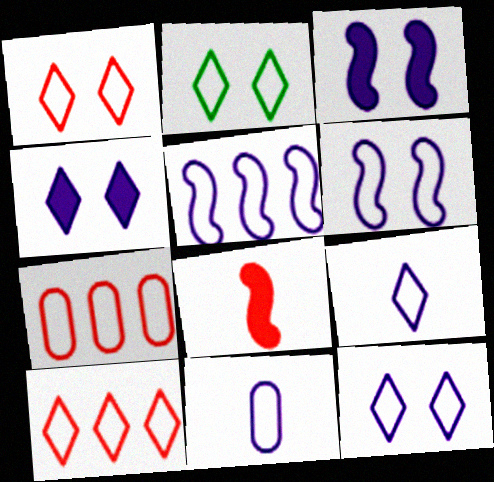[[1, 2, 12], 
[2, 9, 10], 
[5, 11, 12]]